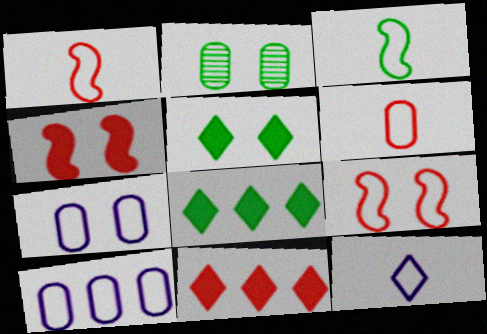[[2, 3, 8], 
[3, 6, 12]]